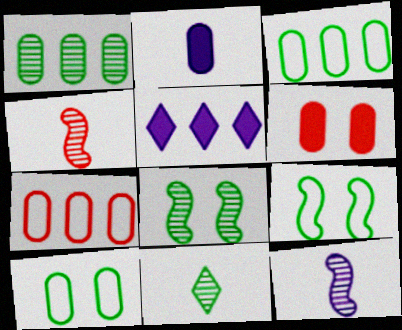[[1, 8, 11], 
[4, 5, 10]]